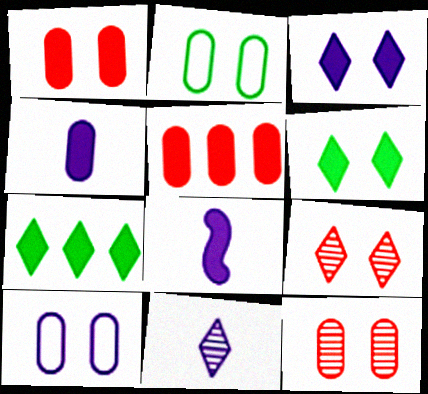[[1, 7, 8], 
[5, 6, 8]]